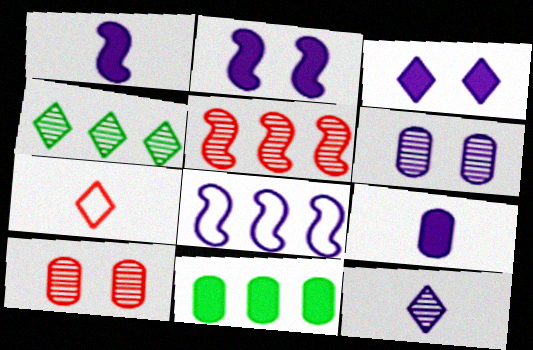[[3, 4, 7]]